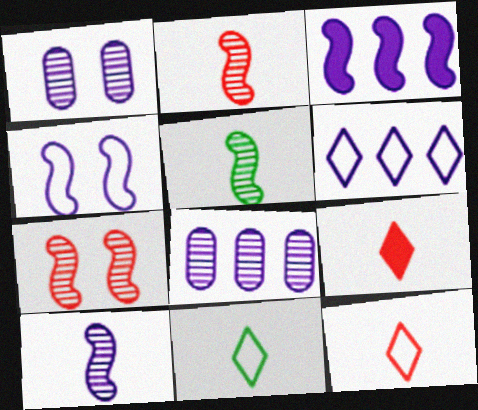[[2, 5, 10], 
[3, 4, 10], 
[3, 6, 8]]